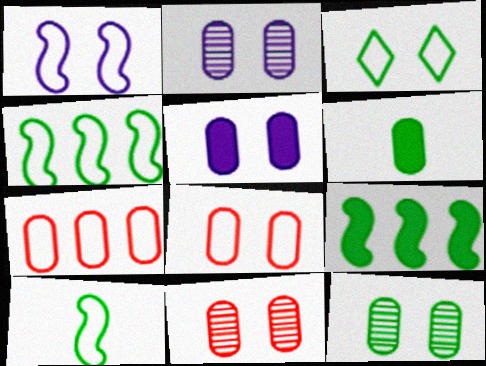[[1, 3, 8], 
[2, 6, 7], 
[2, 11, 12], 
[5, 8, 12]]